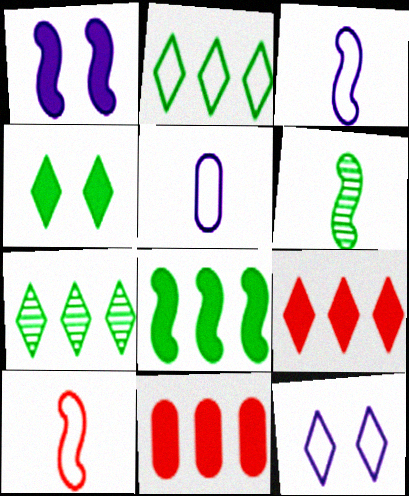[[6, 11, 12]]